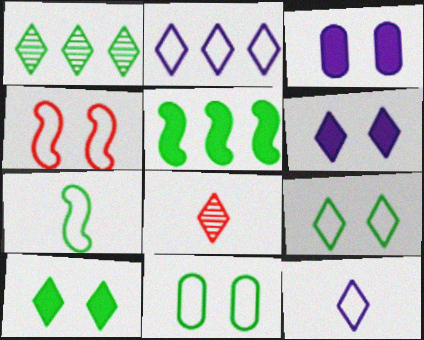[[2, 8, 10]]